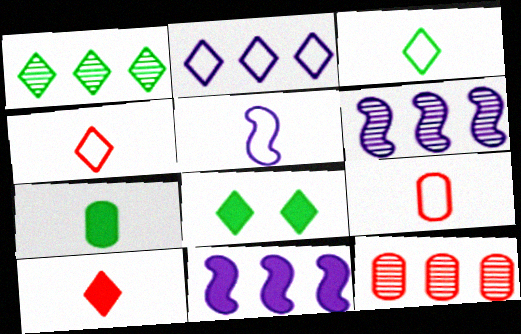[[1, 3, 8], 
[1, 6, 12], 
[3, 5, 9], 
[5, 8, 12], 
[6, 8, 9]]